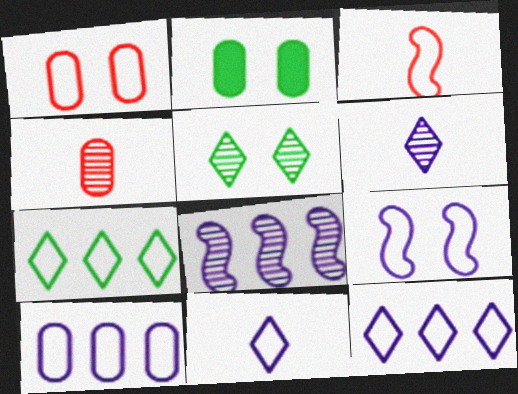[[2, 4, 10], 
[4, 5, 8], 
[9, 10, 11]]